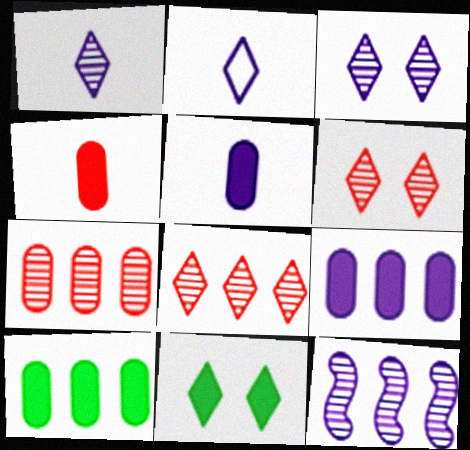[[2, 8, 11]]